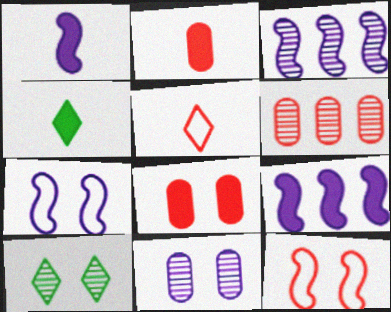[[1, 2, 4], 
[1, 3, 7], 
[4, 6, 7], 
[4, 8, 9], 
[7, 8, 10]]